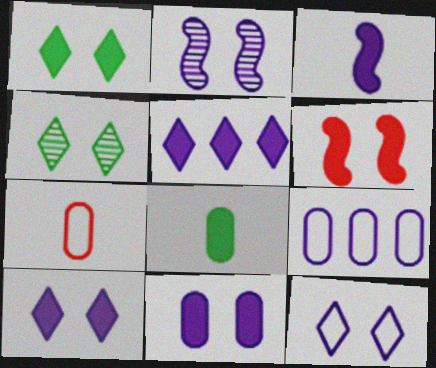[[1, 6, 11], 
[2, 11, 12], 
[3, 5, 11], 
[5, 6, 8]]